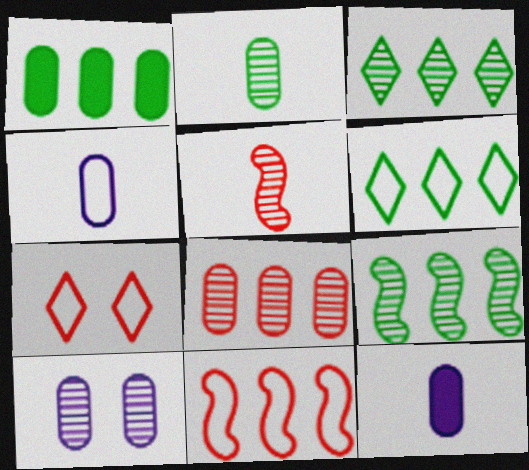[[1, 6, 9], 
[2, 8, 10], 
[3, 5, 10], 
[7, 9, 12]]